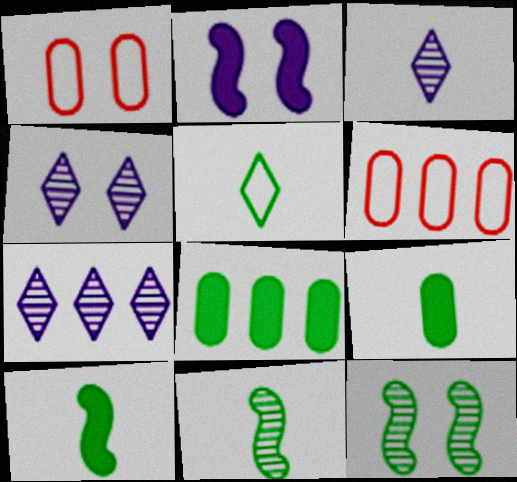[[1, 7, 10], 
[3, 4, 7], 
[4, 6, 10], 
[5, 8, 12], 
[5, 9, 11]]